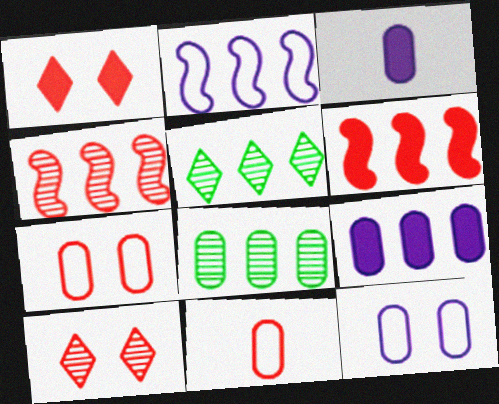[[1, 4, 11], 
[3, 7, 8], 
[6, 10, 11]]